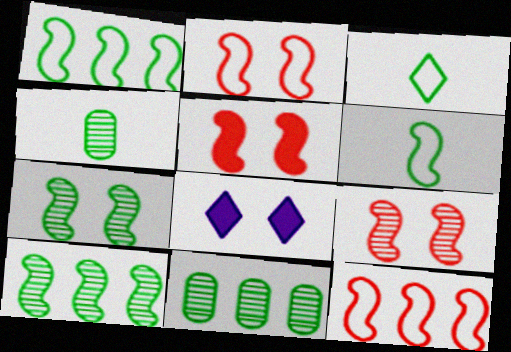[[2, 5, 9], 
[4, 8, 12]]